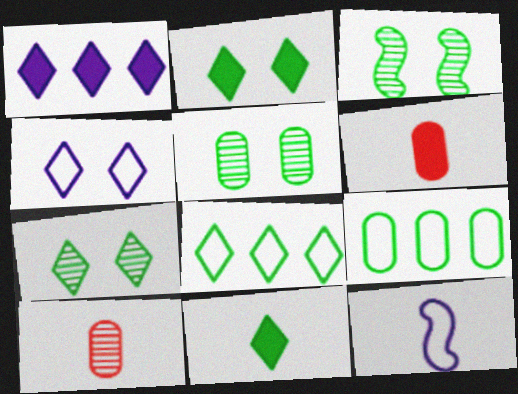[[3, 5, 7], 
[3, 9, 11], 
[7, 8, 11], 
[10, 11, 12]]